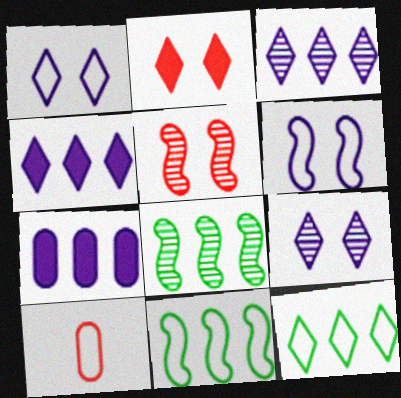[[1, 10, 11], 
[6, 10, 12]]